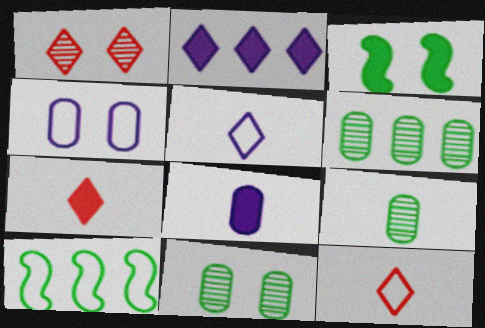[[1, 3, 4], 
[1, 8, 10], 
[4, 10, 12], 
[6, 9, 11]]